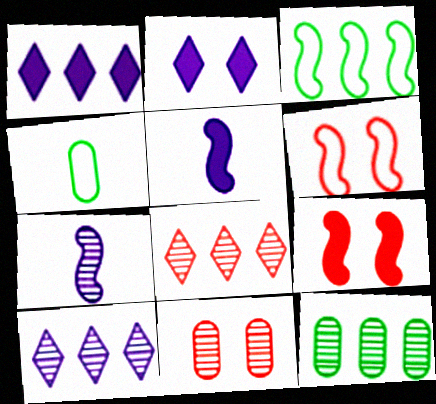[[3, 7, 9], 
[4, 9, 10]]